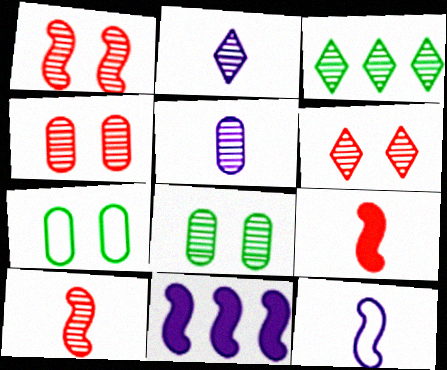[[1, 3, 5], 
[1, 4, 6], 
[2, 3, 6]]